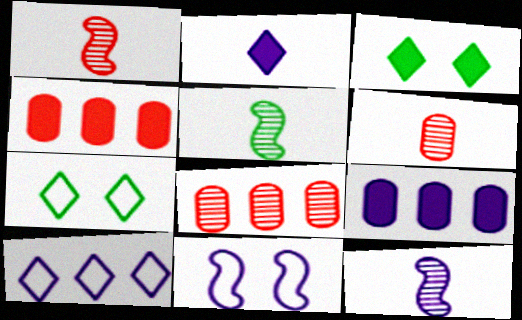[[1, 5, 12], 
[1, 7, 9], 
[4, 7, 12]]